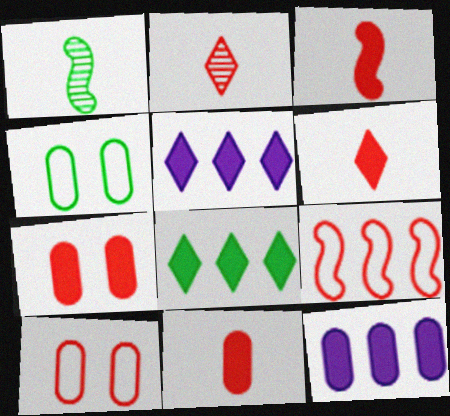[[1, 4, 8], 
[1, 5, 10], 
[2, 7, 9], 
[3, 6, 11]]